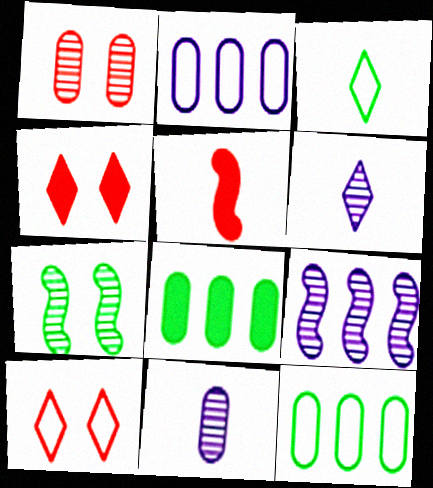[[3, 5, 11], 
[3, 7, 8]]